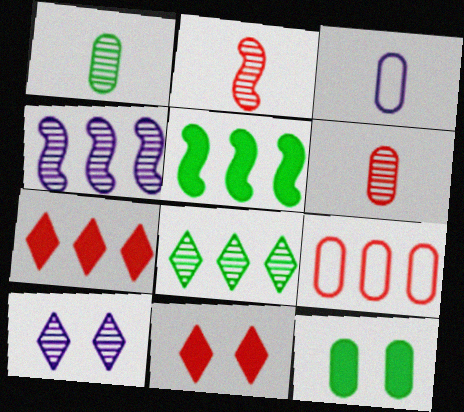[[2, 9, 11]]